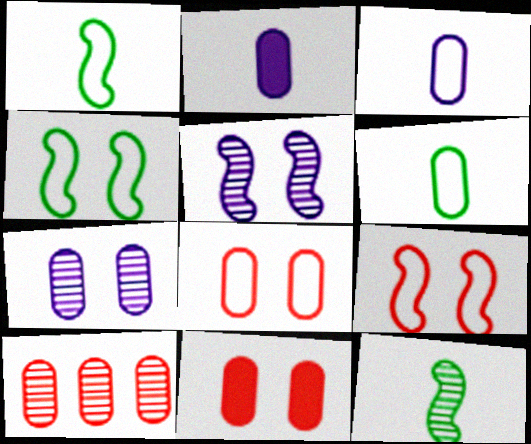[]